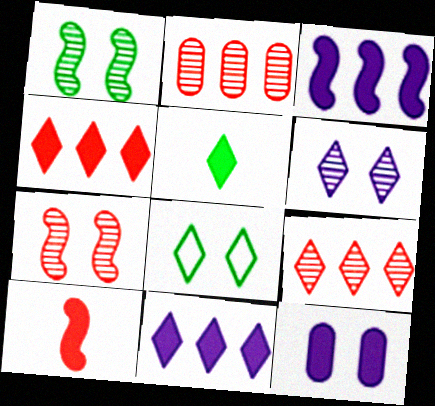[[7, 8, 12]]